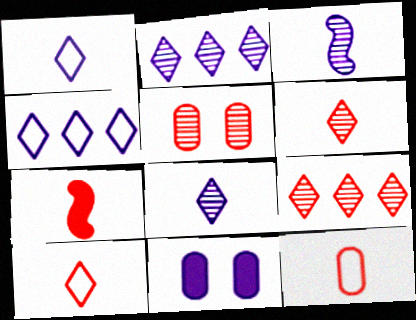[[3, 4, 11], 
[6, 7, 12]]